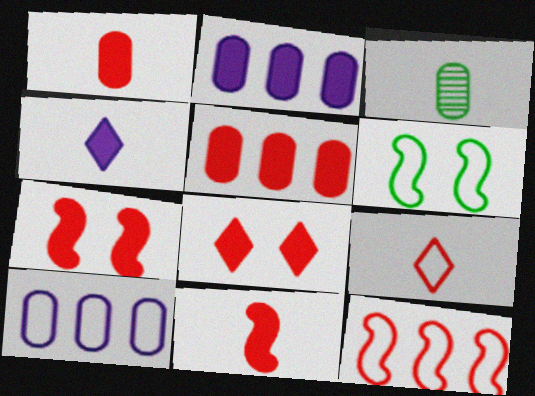[[5, 8, 11], 
[6, 9, 10]]